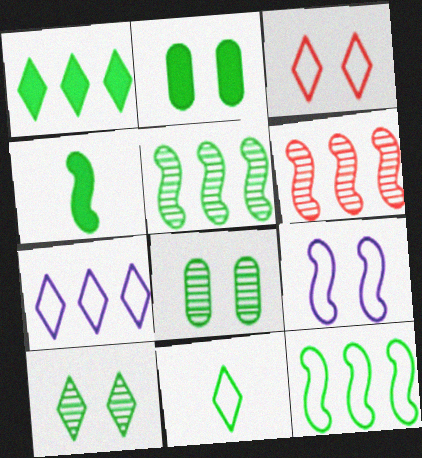[[1, 2, 4], 
[1, 10, 11], 
[2, 5, 11], 
[3, 7, 11], 
[4, 6, 9]]